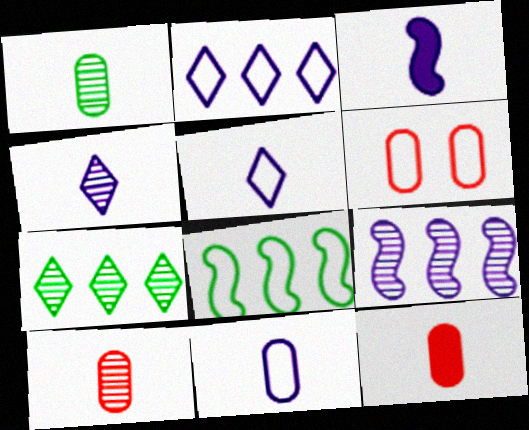[[1, 11, 12], 
[3, 4, 11], 
[3, 6, 7], 
[5, 6, 8]]